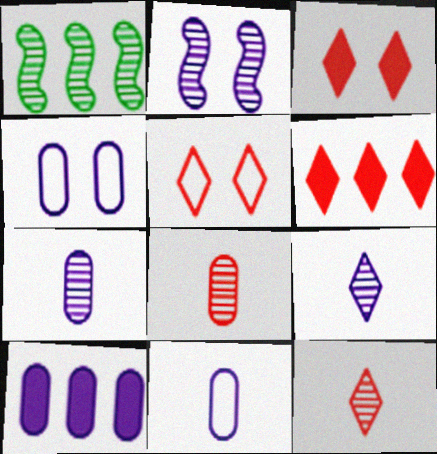[[1, 3, 11], 
[4, 7, 10], 
[5, 6, 12]]